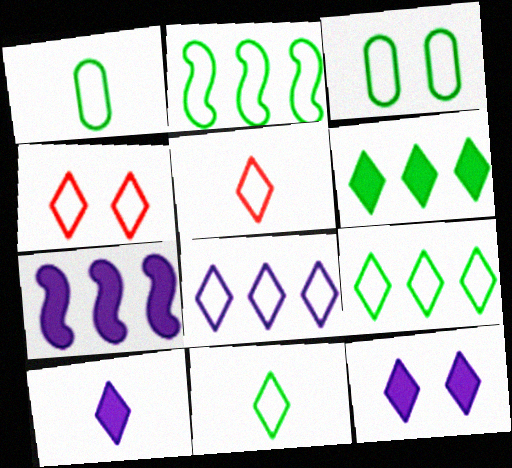[[2, 3, 11], 
[4, 8, 11]]